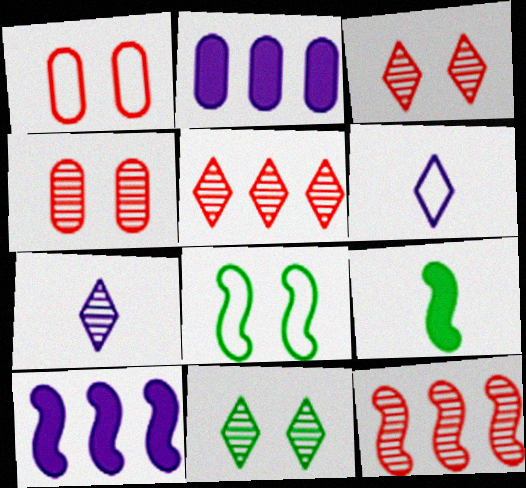[[5, 7, 11]]